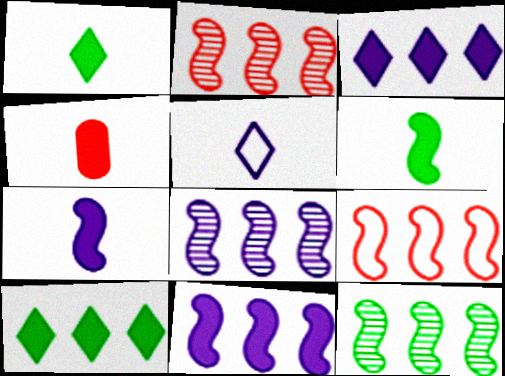[[1, 4, 7], 
[2, 8, 12], 
[9, 11, 12]]